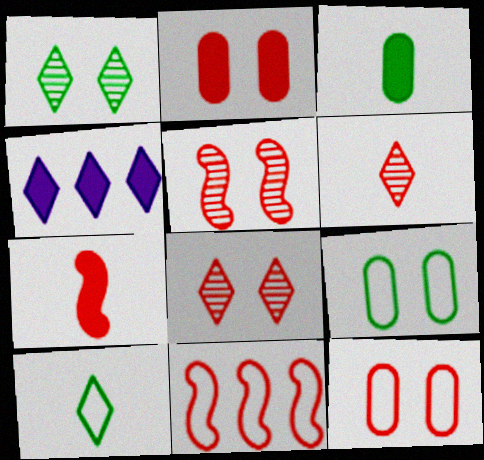[[2, 6, 11], 
[4, 8, 10], 
[5, 7, 11]]